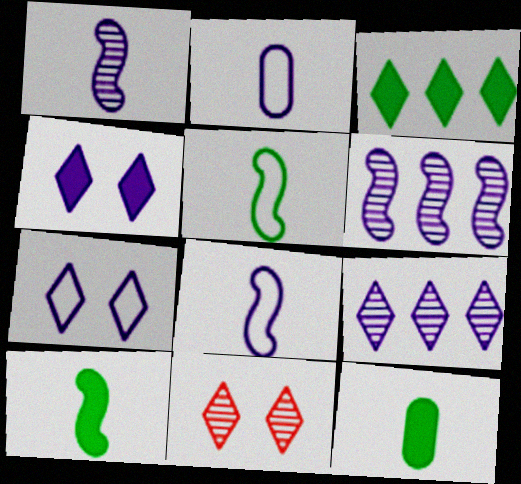[[2, 4, 6]]